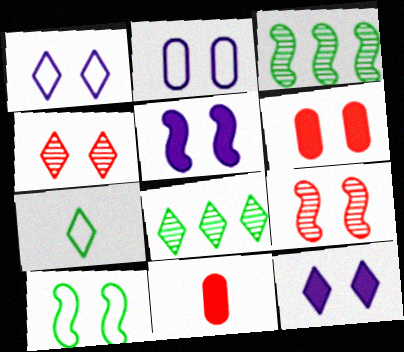[[1, 3, 11], 
[5, 9, 10]]